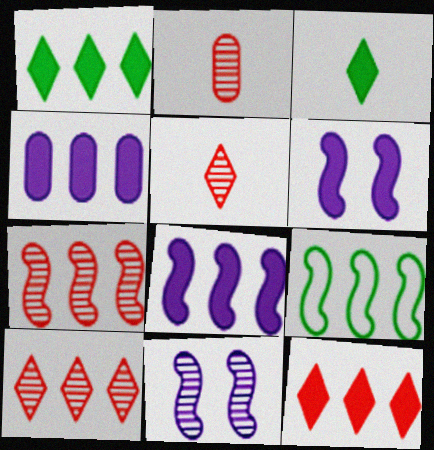[[4, 9, 10], 
[7, 8, 9]]